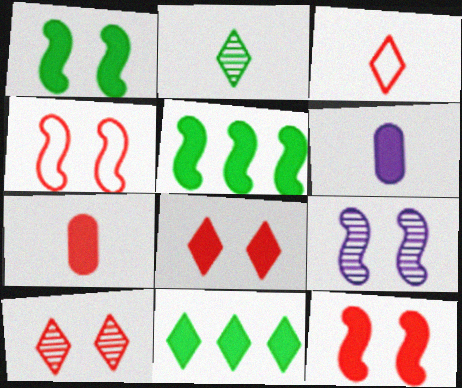[[1, 4, 9], 
[5, 6, 8], 
[6, 11, 12]]